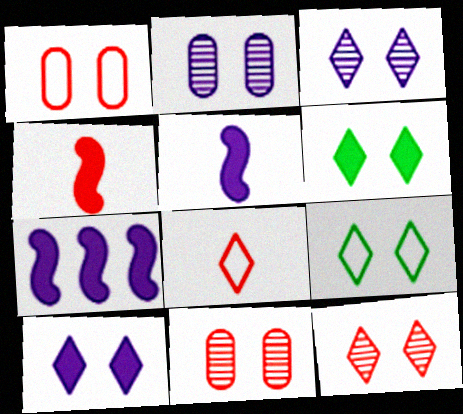[[9, 10, 12]]